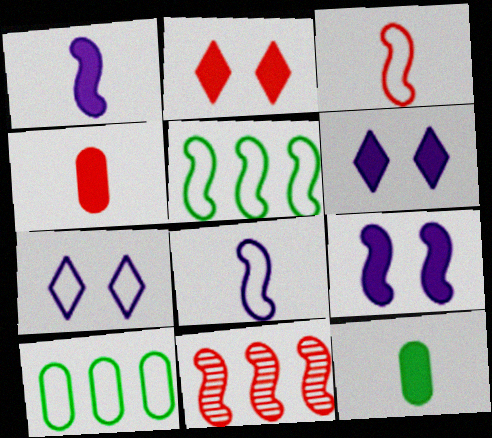[[3, 7, 10], 
[7, 11, 12]]